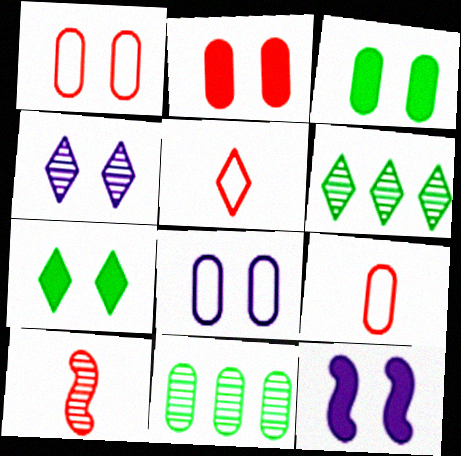[[2, 7, 12], 
[4, 8, 12], 
[4, 10, 11], 
[5, 11, 12], 
[6, 9, 12]]